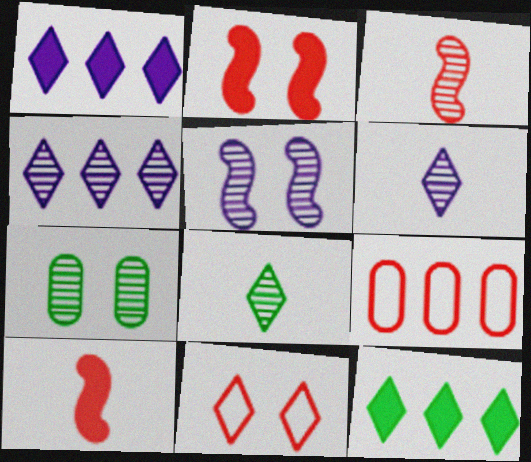[[1, 8, 11], 
[3, 4, 7], 
[6, 11, 12]]